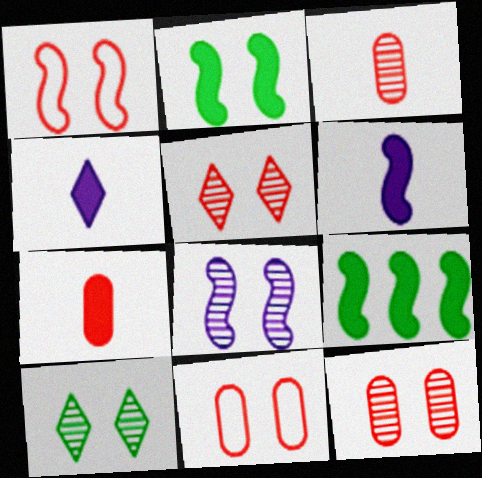[[1, 2, 8], 
[8, 10, 12]]